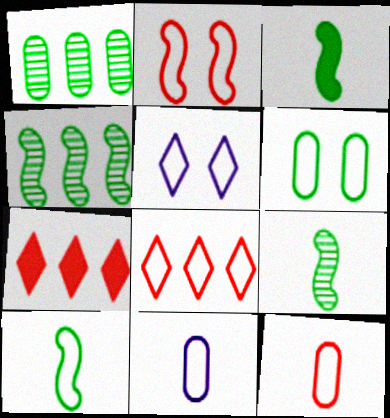[[2, 5, 6], 
[2, 8, 12], 
[3, 9, 10]]